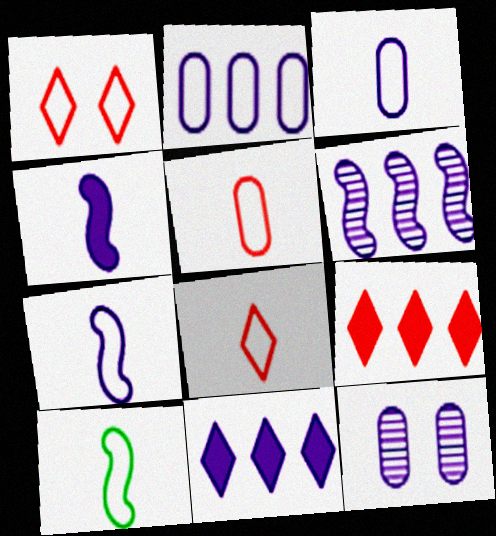[[1, 2, 10], 
[2, 6, 11], 
[3, 8, 10], 
[7, 11, 12], 
[9, 10, 12]]